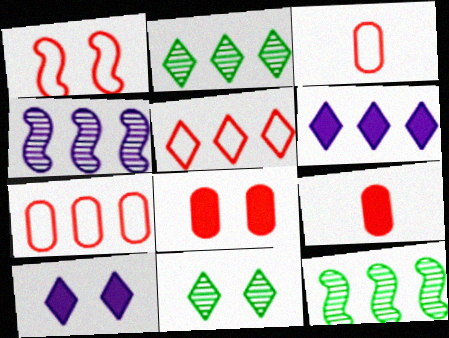[[1, 3, 5], 
[2, 5, 6], 
[3, 10, 12], 
[6, 7, 12]]